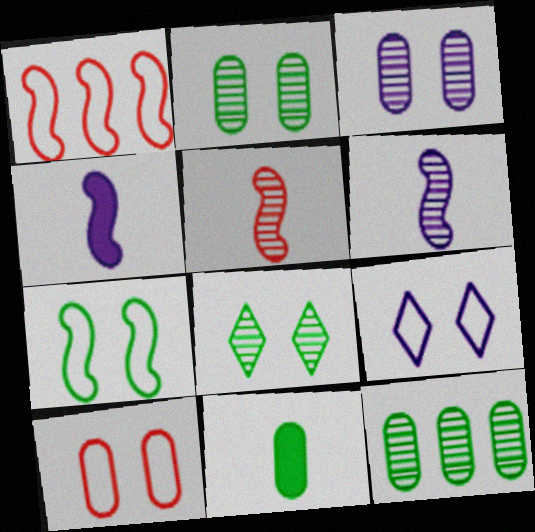[[7, 9, 10]]